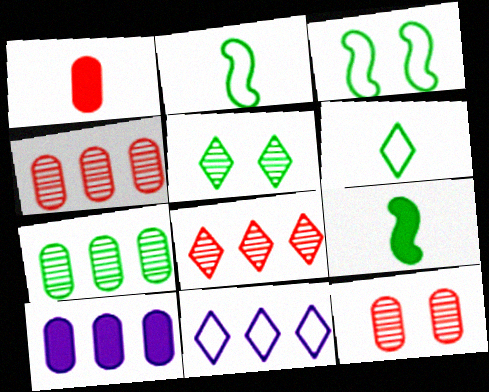[[9, 11, 12]]